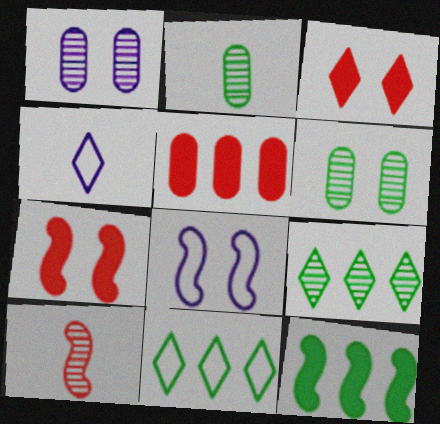[[1, 9, 10], 
[3, 4, 9], 
[3, 6, 8], 
[8, 10, 12]]